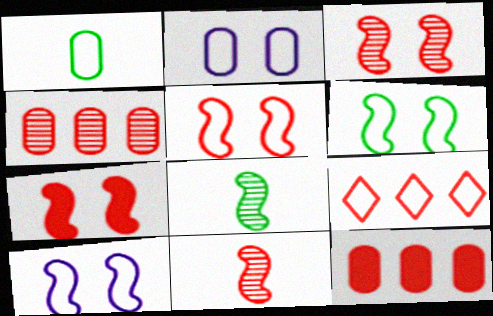[[1, 9, 10], 
[3, 5, 7], 
[5, 6, 10]]